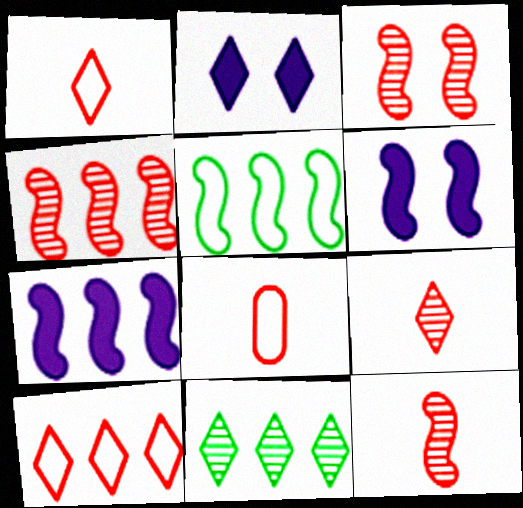[[1, 2, 11], 
[3, 4, 12], 
[4, 5, 7], 
[5, 6, 12], 
[6, 8, 11]]